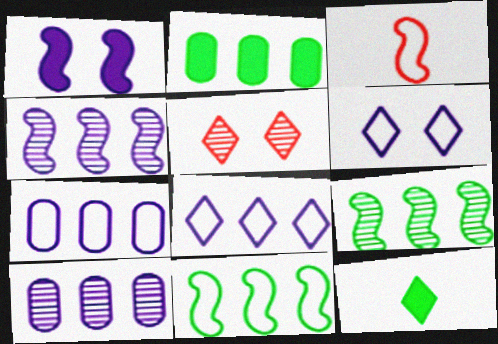[[1, 3, 9], 
[5, 8, 12]]